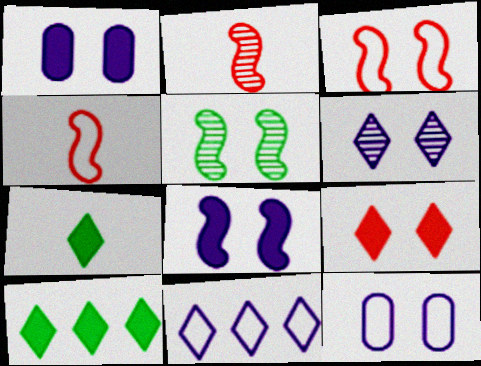[[2, 10, 12], 
[3, 5, 8], 
[5, 9, 12], 
[6, 8, 12]]